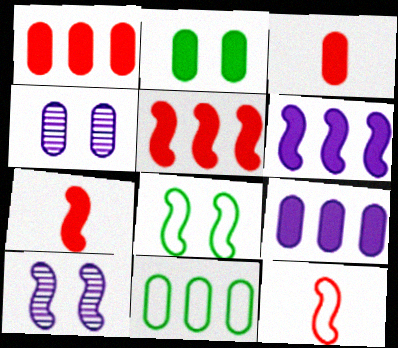[[2, 3, 9], 
[3, 4, 11]]